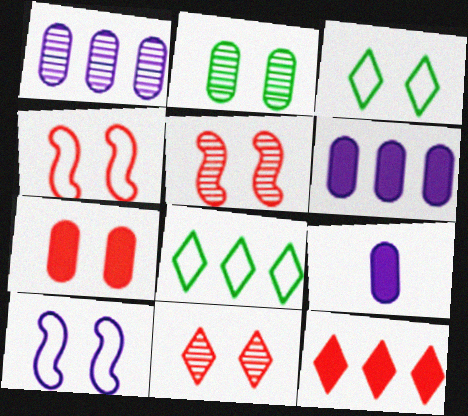[[4, 7, 11], 
[5, 8, 9]]